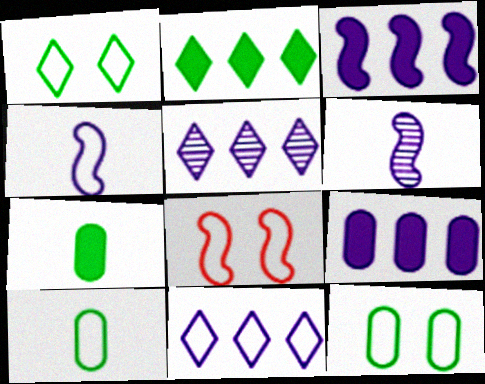[[5, 7, 8], 
[8, 10, 11]]